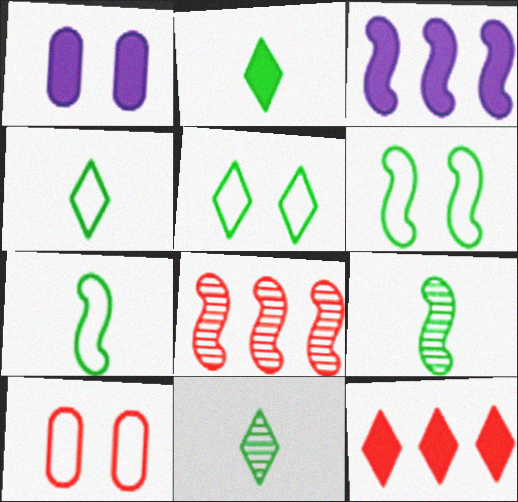[[1, 4, 8], 
[2, 4, 11], 
[3, 10, 11]]